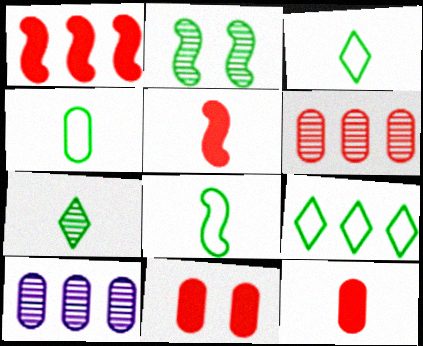[[1, 9, 10], 
[3, 4, 8], 
[4, 10, 11]]